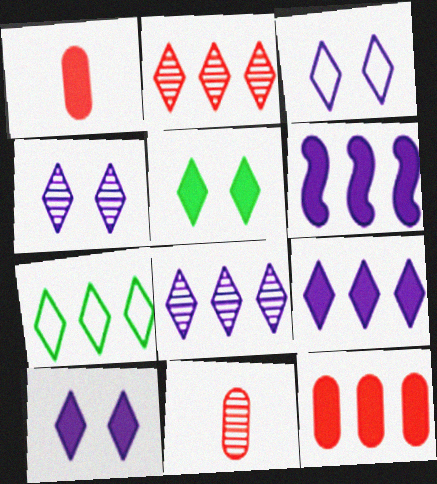[[1, 5, 6], 
[2, 7, 9], 
[3, 4, 10]]